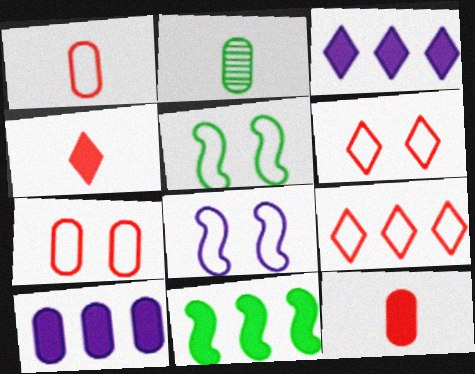[[2, 7, 10]]